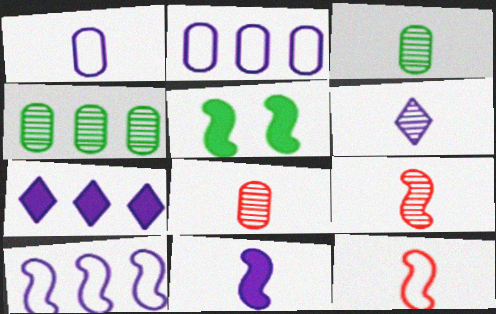[[1, 6, 11], 
[3, 6, 9], 
[5, 9, 10]]